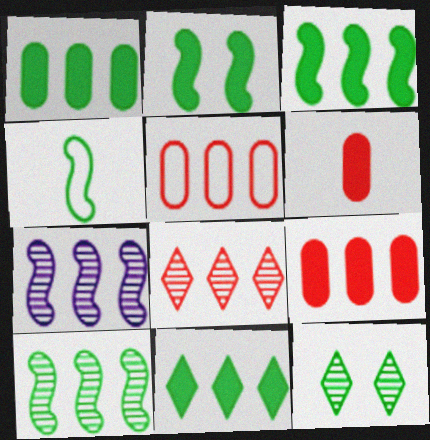[[1, 3, 11], 
[1, 4, 12], 
[2, 4, 10], 
[5, 7, 11]]